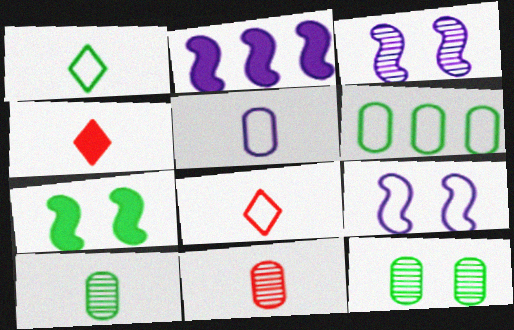[[2, 8, 12], 
[3, 4, 6], 
[6, 8, 9]]